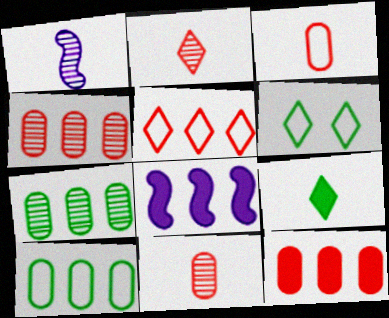[[1, 3, 9], 
[1, 6, 12], 
[5, 7, 8], 
[6, 8, 11]]